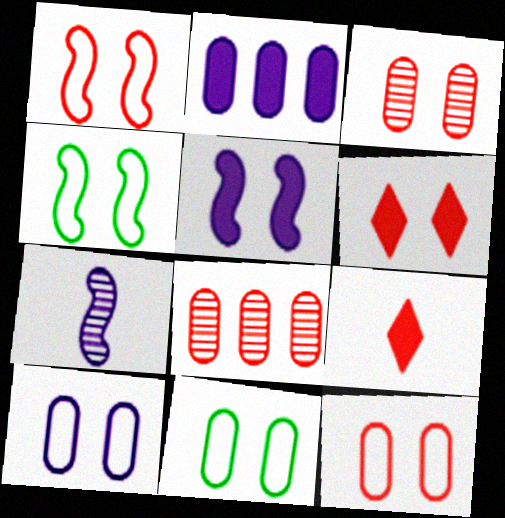[[1, 3, 6], 
[1, 8, 9], 
[10, 11, 12]]